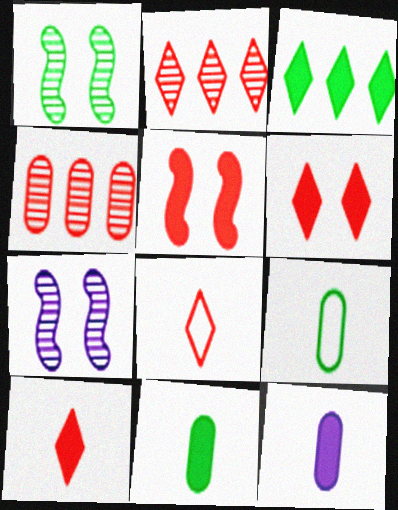[[1, 3, 9], 
[2, 6, 8], 
[3, 5, 12], 
[4, 5, 8]]